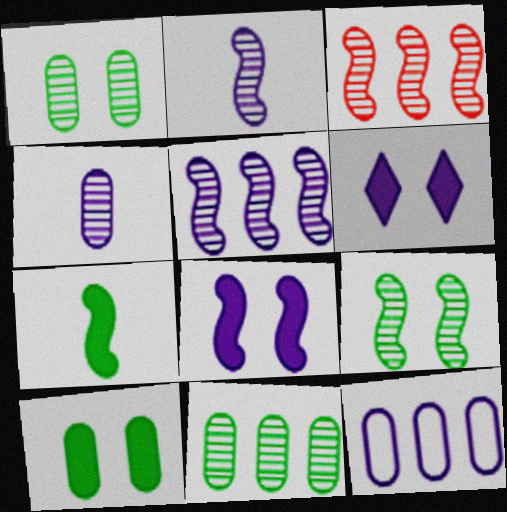[[2, 3, 9], 
[2, 6, 12]]